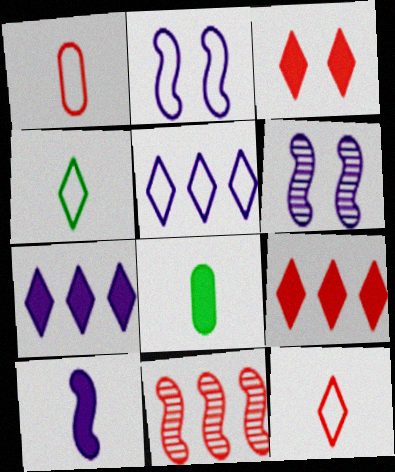[[1, 3, 11]]